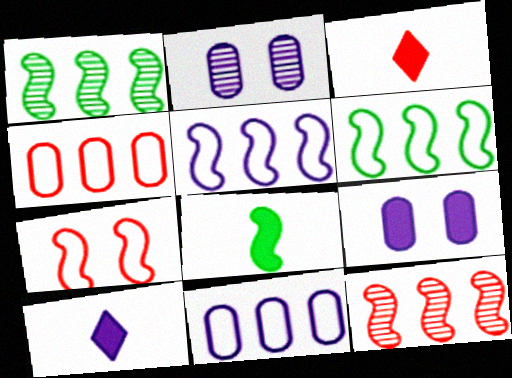[[2, 3, 6], 
[2, 5, 10]]